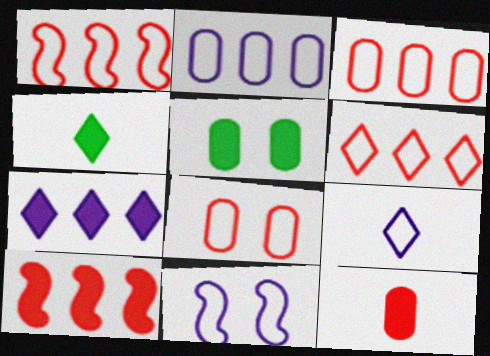[[1, 3, 6], 
[2, 9, 11]]